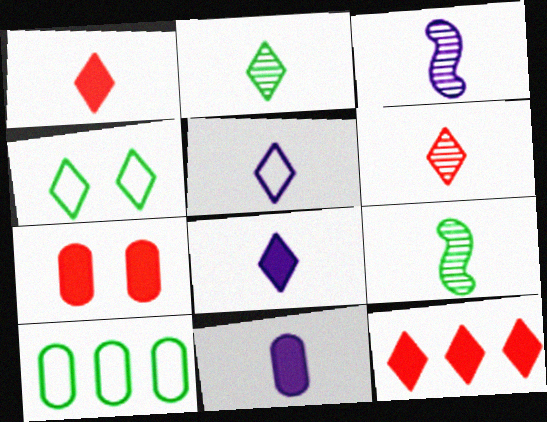[[1, 2, 5], 
[3, 5, 11]]